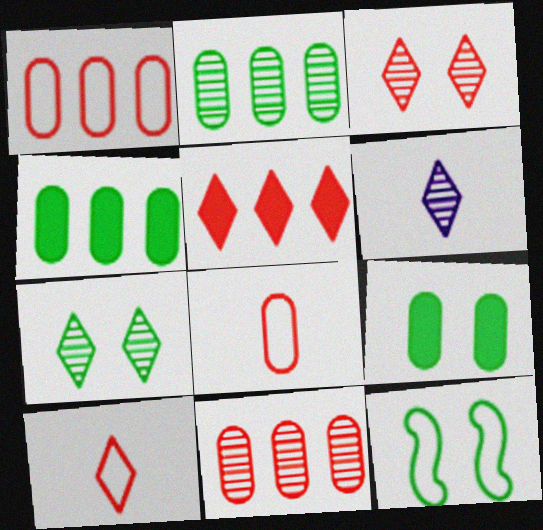[[3, 5, 10], 
[7, 9, 12]]